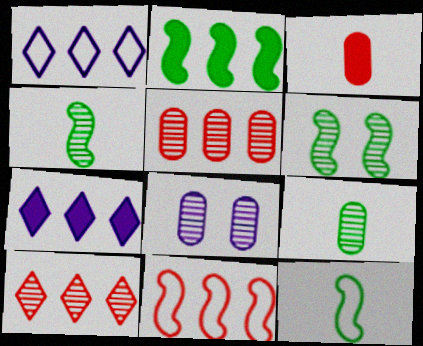[[1, 2, 5], 
[1, 3, 6], 
[2, 6, 12], 
[4, 8, 10], 
[5, 8, 9]]